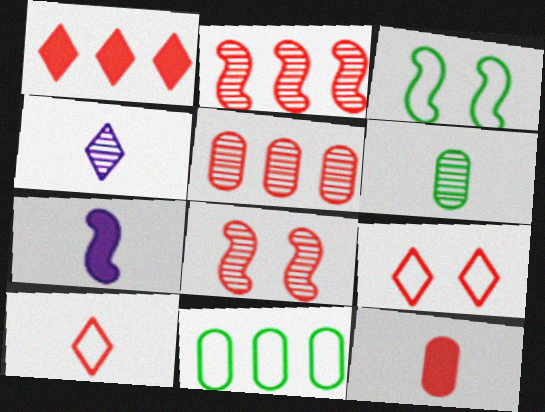[[2, 3, 7], 
[2, 9, 12], 
[6, 7, 10]]